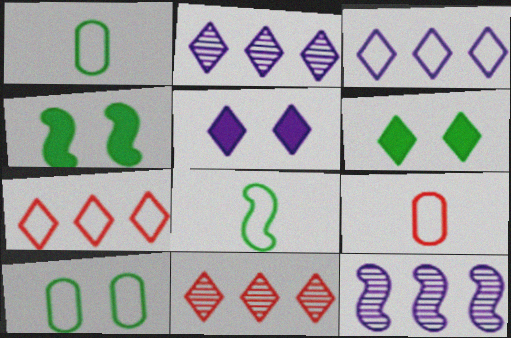[[2, 4, 9], 
[6, 9, 12]]